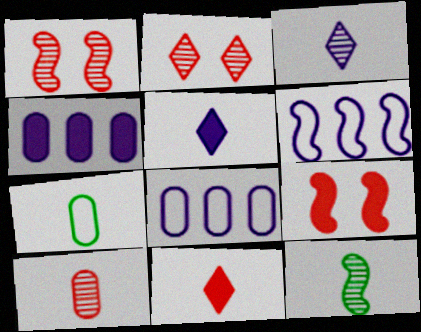[[3, 10, 12], 
[6, 9, 12]]